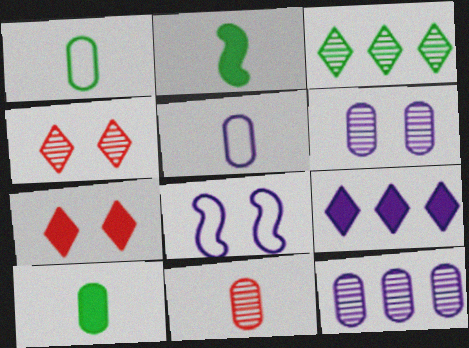[[5, 10, 11]]